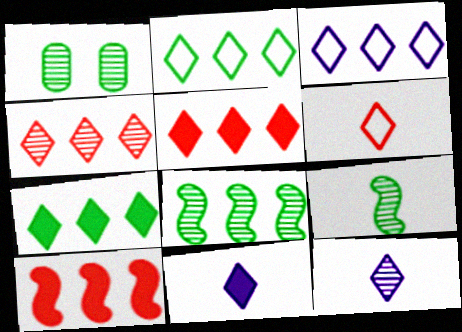[[3, 4, 7]]